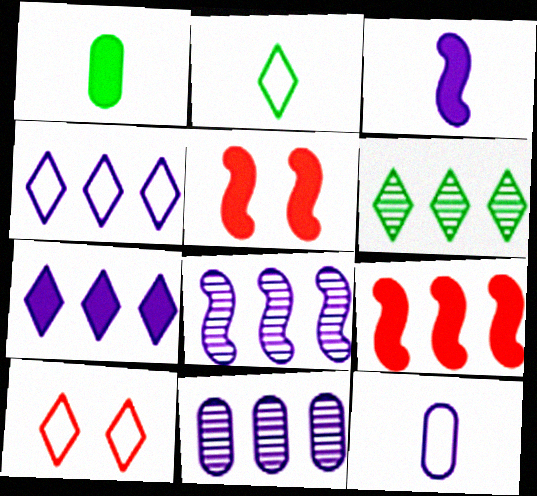[[1, 5, 7], 
[1, 8, 10], 
[2, 4, 10], 
[2, 5, 11], 
[5, 6, 12]]